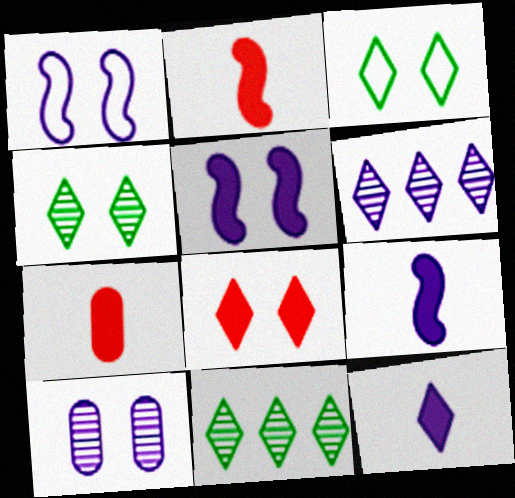[[1, 7, 11]]